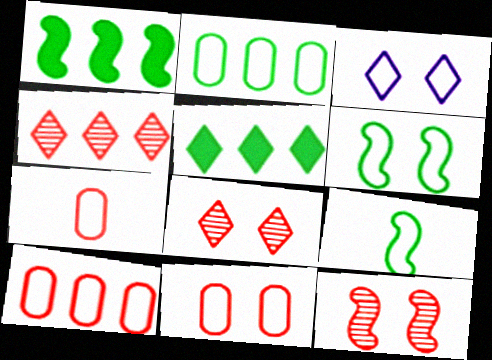[[3, 6, 11], 
[3, 9, 10], 
[7, 10, 11]]